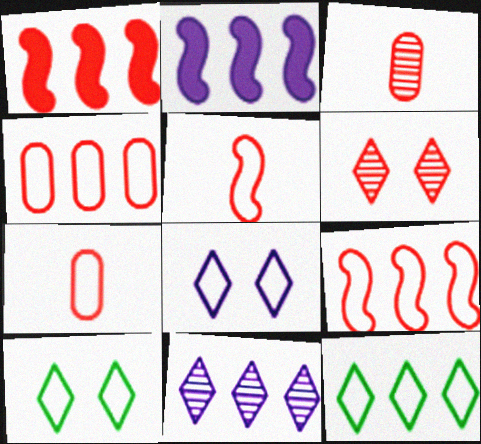[[1, 6, 7], 
[2, 3, 10]]